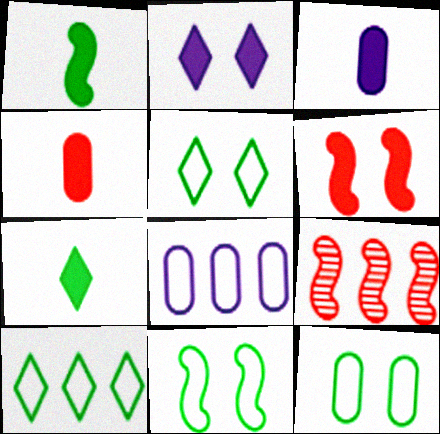[[3, 5, 9], 
[5, 11, 12]]